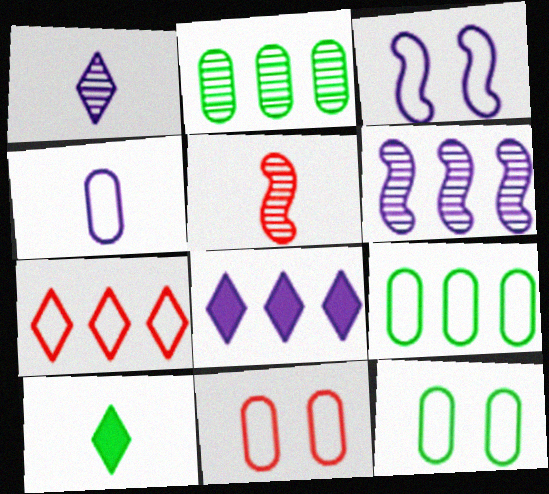[[4, 5, 10], 
[4, 9, 11], 
[5, 8, 12], 
[6, 10, 11]]